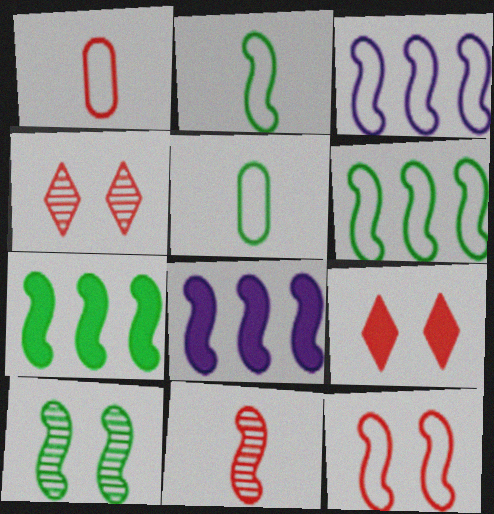[[2, 3, 12], 
[2, 7, 10], 
[4, 5, 8]]